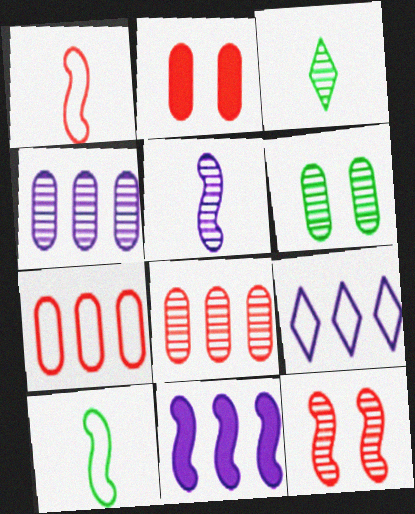[[3, 4, 12], 
[4, 9, 11], 
[10, 11, 12]]